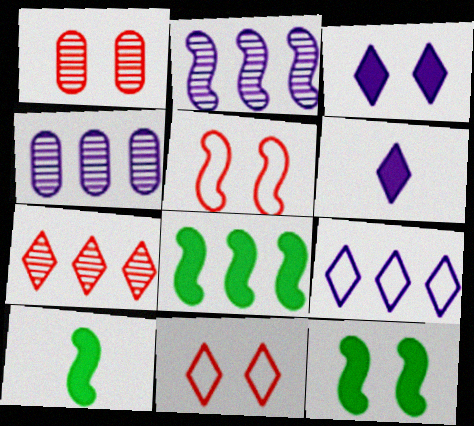[[1, 9, 10], 
[2, 5, 10], 
[4, 10, 11], 
[8, 10, 12]]